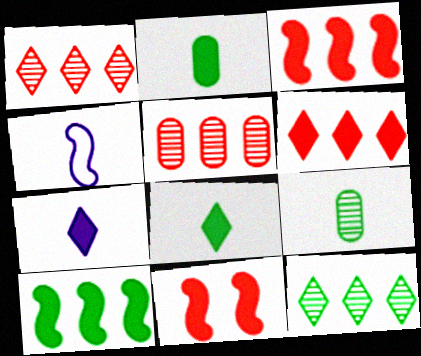[]